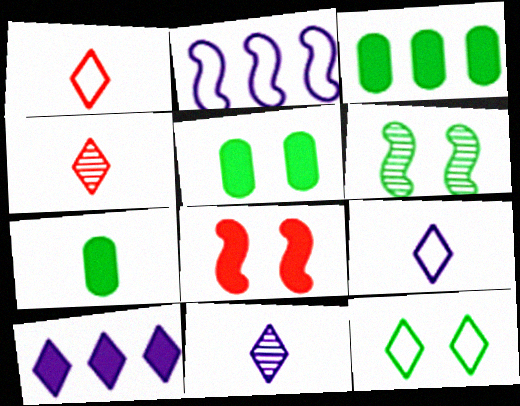[[2, 4, 5], 
[3, 5, 7], 
[4, 10, 12], 
[5, 6, 12], 
[7, 8, 10]]